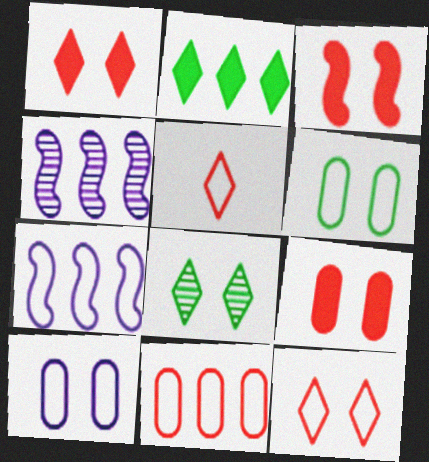[[1, 3, 9], 
[2, 4, 11], 
[3, 8, 10], 
[5, 6, 7]]